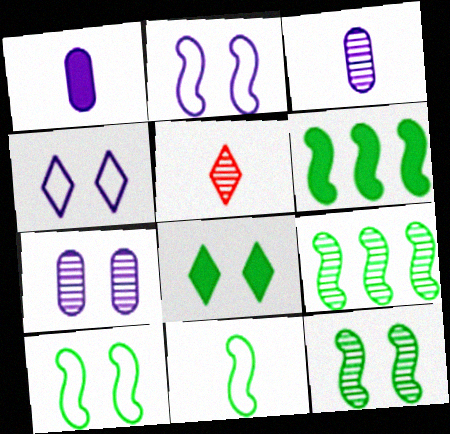[[1, 5, 11], 
[5, 7, 9], 
[6, 11, 12]]